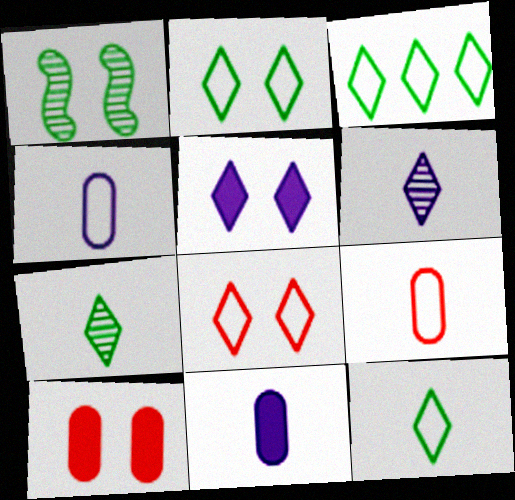[[2, 3, 12]]